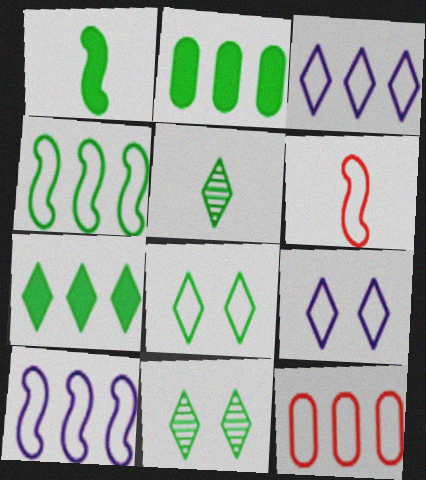[[3, 4, 12], 
[5, 7, 8]]